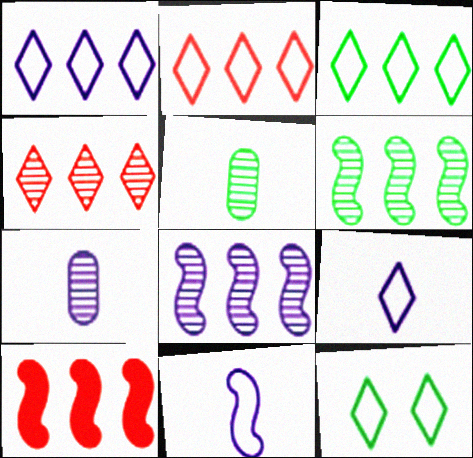[[1, 2, 3], 
[2, 9, 12], 
[7, 10, 12]]